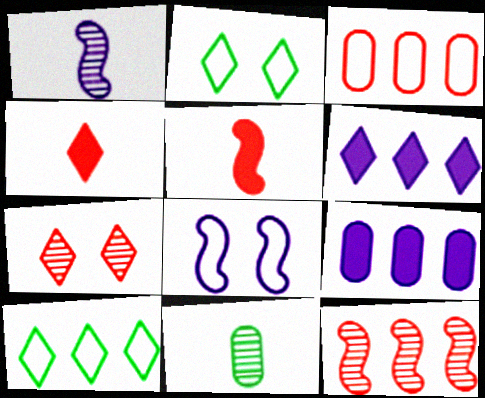[[3, 5, 7], 
[9, 10, 12]]